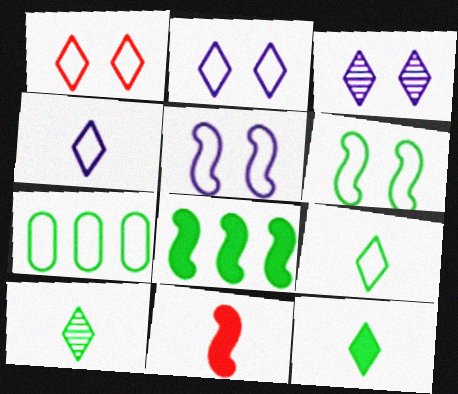[[3, 7, 11], 
[6, 7, 9], 
[9, 10, 12]]